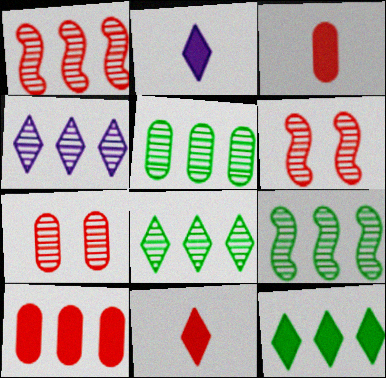[[1, 4, 5], 
[5, 8, 9]]